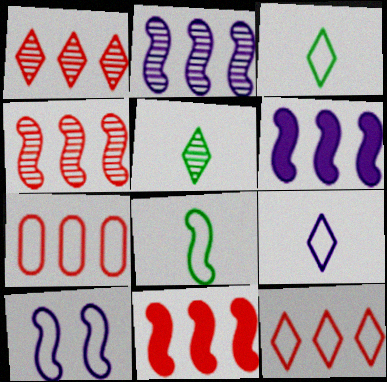[[1, 7, 11], 
[3, 7, 10]]